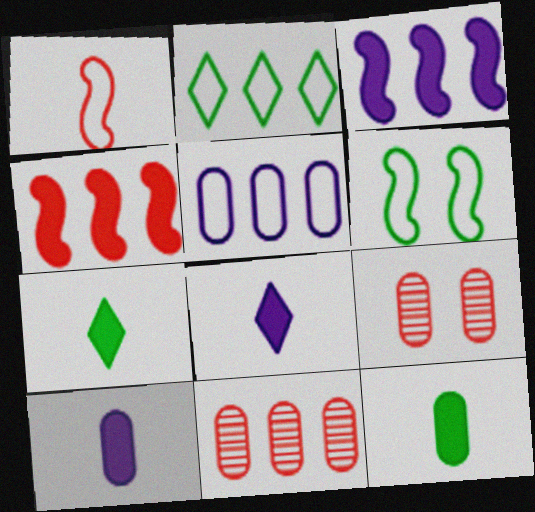[[2, 3, 11], 
[5, 9, 12], 
[6, 8, 11]]